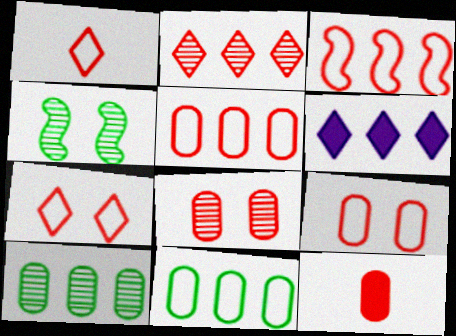[[1, 3, 9], 
[3, 6, 10], 
[5, 8, 12]]